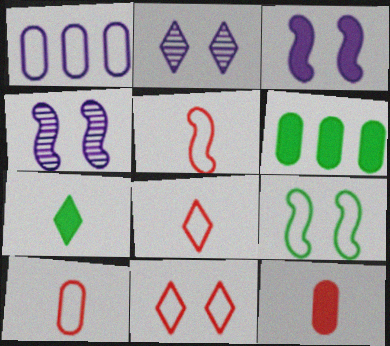[[1, 8, 9], 
[2, 5, 6], 
[4, 6, 8], 
[5, 8, 10]]